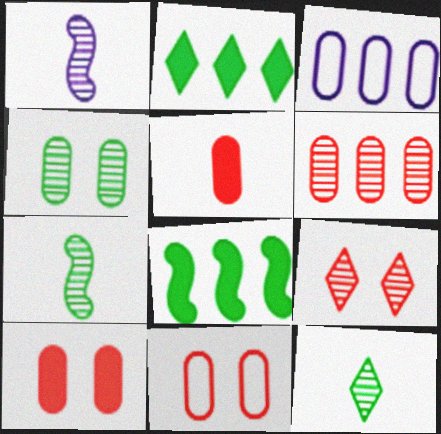[[1, 2, 11], 
[3, 4, 5], 
[5, 6, 11]]